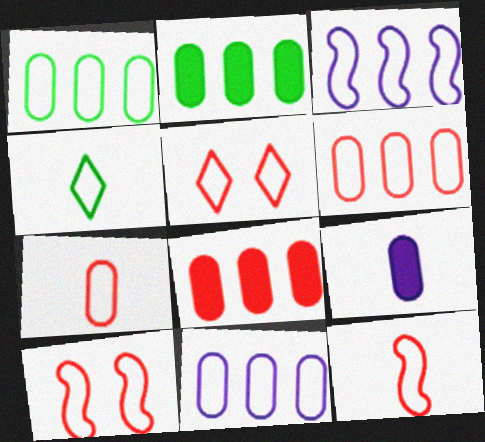[[1, 6, 11], 
[4, 10, 11], 
[5, 6, 12]]